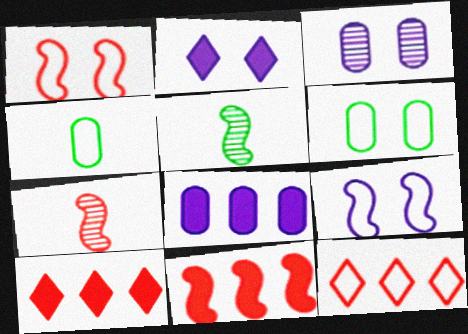[[1, 7, 11], 
[2, 3, 9], 
[4, 9, 12], 
[5, 9, 11]]